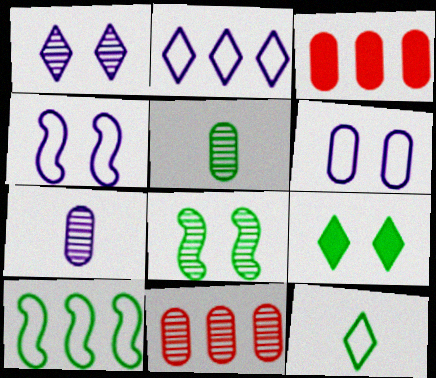[[3, 5, 6], 
[5, 9, 10]]